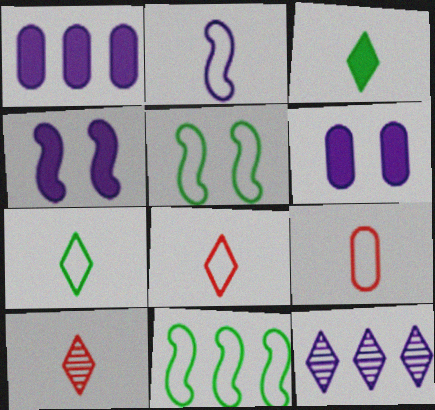[[1, 5, 10], 
[2, 6, 12], 
[2, 7, 9], 
[6, 10, 11]]